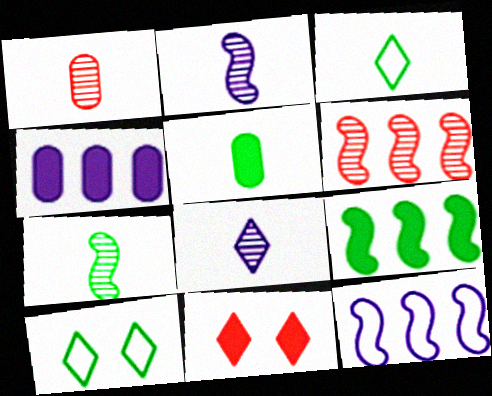[[1, 7, 8], 
[3, 5, 7], 
[6, 9, 12]]